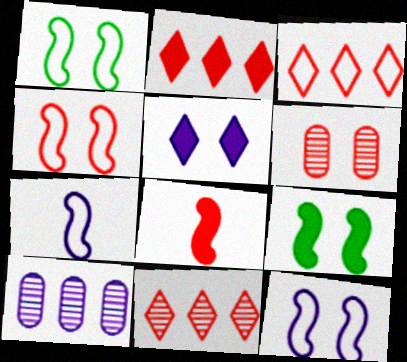[[1, 4, 12], 
[1, 5, 6], 
[2, 3, 11], 
[3, 6, 8], 
[5, 7, 10]]